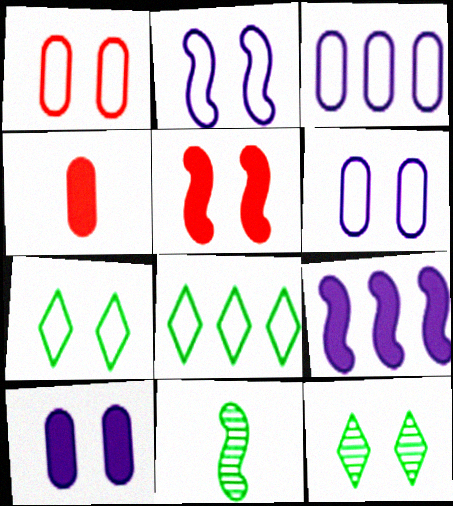[[1, 2, 7], 
[5, 6, 12]]